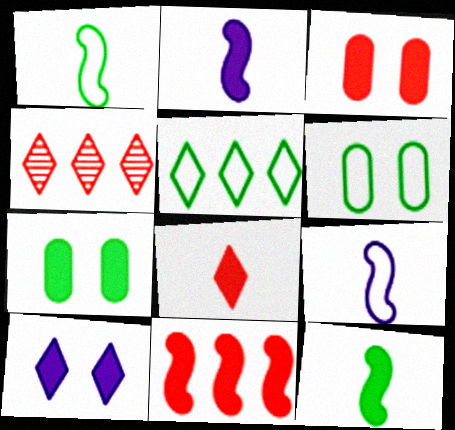[[1, 5, 6], 
[2, 4, 6], 
[3, 8, 11], 
[4, 7, 9]]